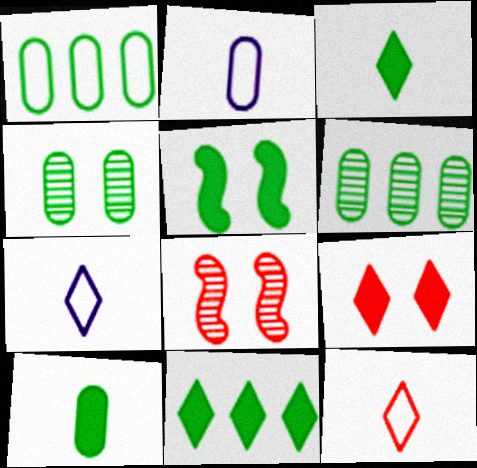[[1, 4, 10], 
[2, 8, 11], 
[5, 10, 11]]